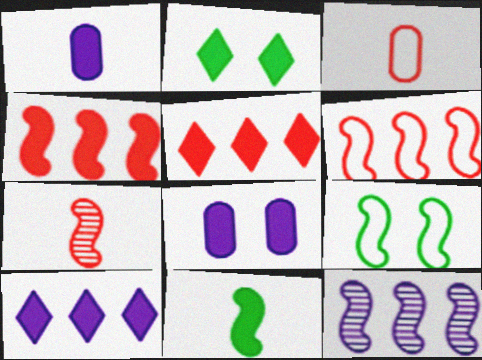[[1, 2, 4], 
[2, 3, 12], 
[5, 8, 11]]